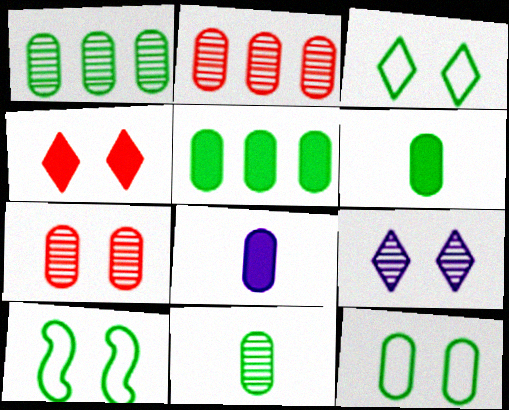[[1, 6, 12], 
[2, 8, 12], 
[3, 4, 9], 
[3, 10, 12], 
[5, 11, 12]]